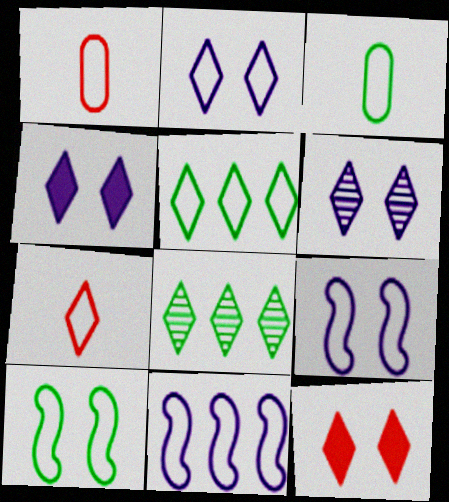[[1, 5, 9], 
[2, 4, 6], 
[2, 5, 7], 
[3, 5, 10], 
[4, 7, 8]]